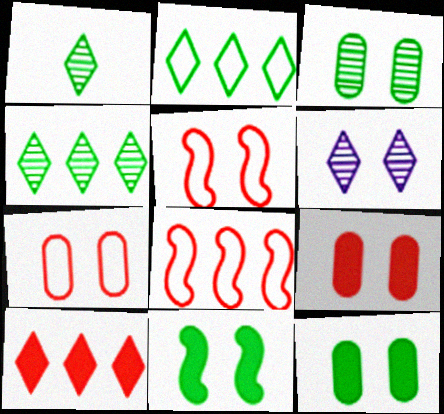[[5, 6, 12], 
[6, 7, 11]]